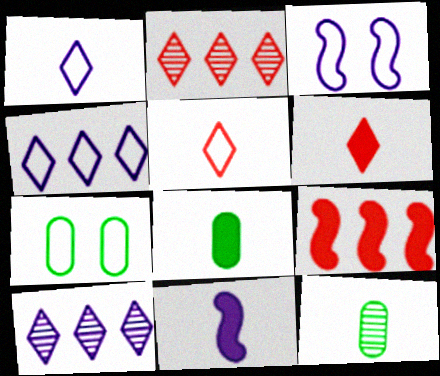[[2, 3, 8], 
[2, 7, 11], 
[5, 11, 12], 
[6, 8, 11]]